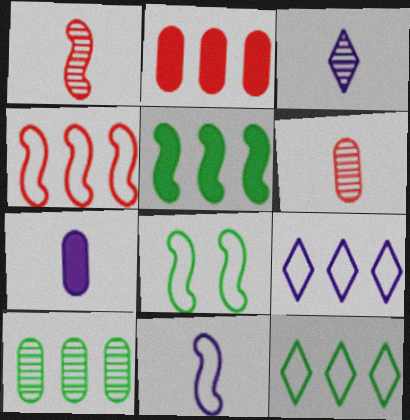[[2, 3, 8], 
[3, 7, 11], 
[4, 8, 11], 
[5, 10, 12]]